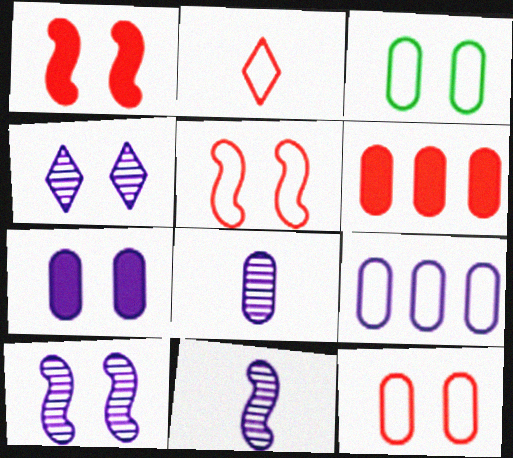[[1, 3, 4], 
[3, 6, 8], 
[7, 8, 9]]